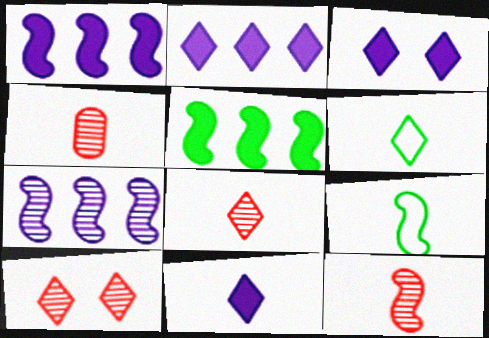[[2, 3, 11], 
[2, 6, 10], 
[4, 8, 12], 
[4, 9, 11], 
[6, 8, 11]]